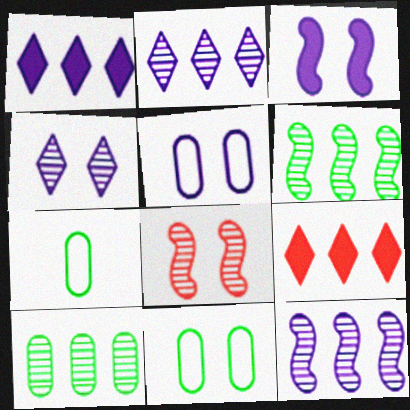[[1, 7, 8], 
[3, 4, 5]]